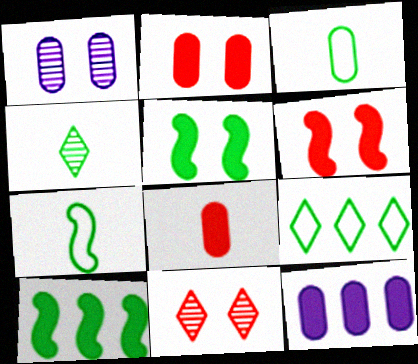[[7, 11, 12]]